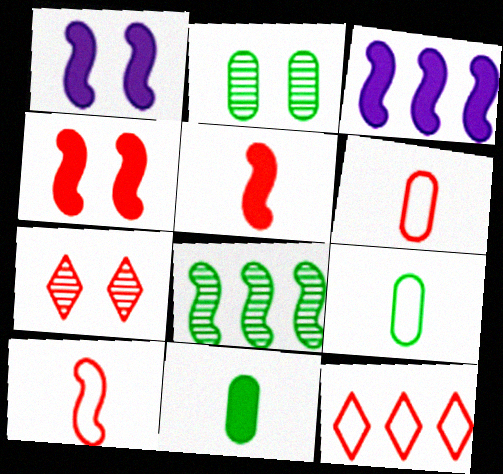[[1, 8, 10], 
[3, 7, 9]]